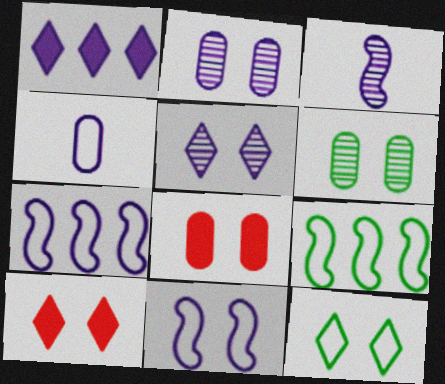[[5, 10, 12], 
[6, 10, 11]]